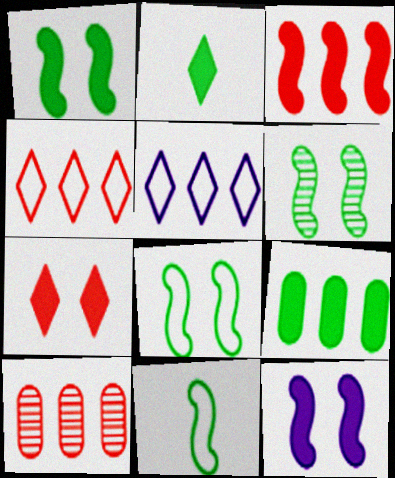[[1, 2, 9], 
[1, 6, 8], 
[3, 4, 10]]